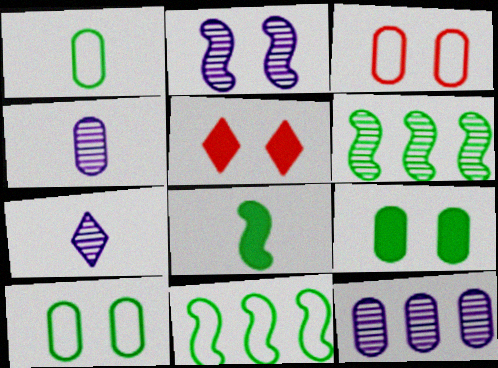[[2, 5, 10], 
[2, 7, 12], 
[4, 5, 11]]